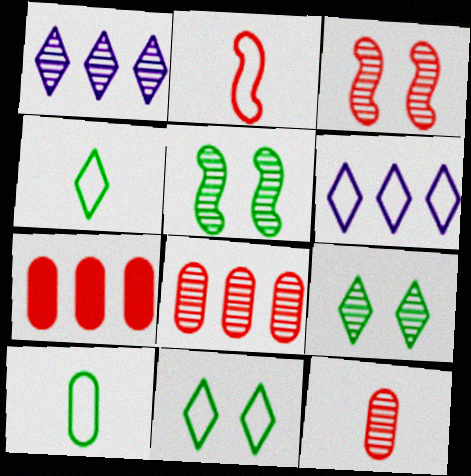[[1, 5, 12]]